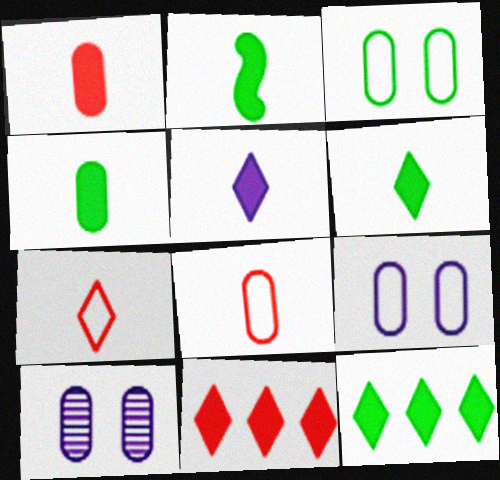[[1, 2, 5], 
[2, 4, 6]]